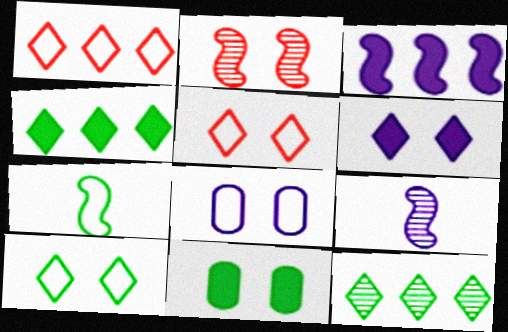[[1, 7, 8], 
[1, 9, 11], 
[2, 3, 7], 
[7, 11, 12]]